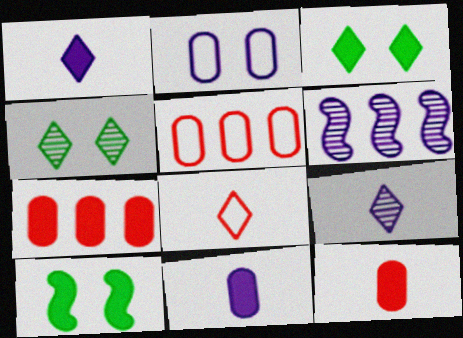[[1, 2, 6], 
[1, 7, 10], 
[5, 9, 10]]